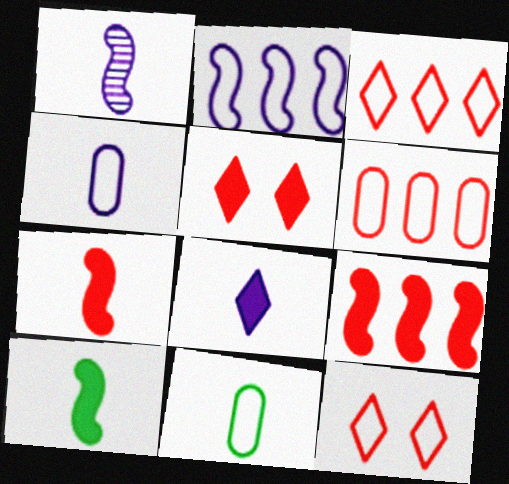[[1, 4, 8], 
[2, 11, 12]]